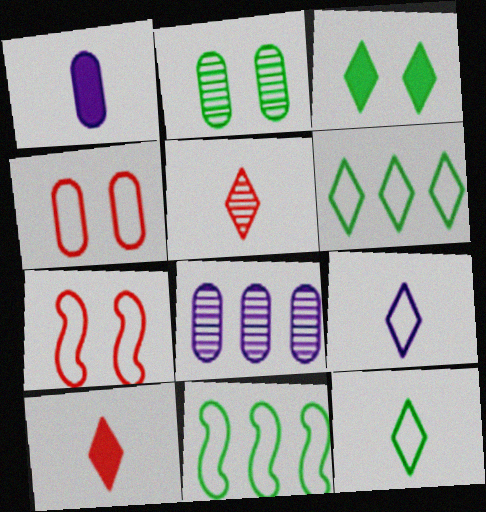[[4, 9, 11]]